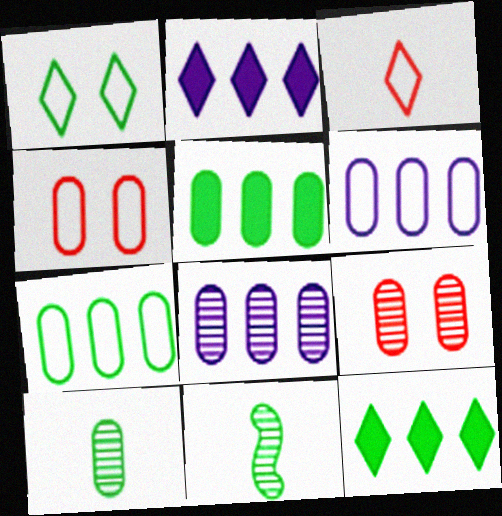[[1, 5, 11], 
[2, 4, 11], 
[8, 9, 10]]